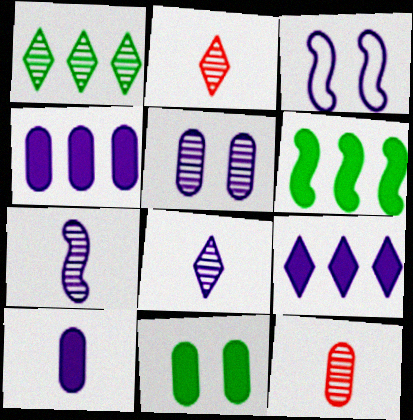[[3, 4, 8]]